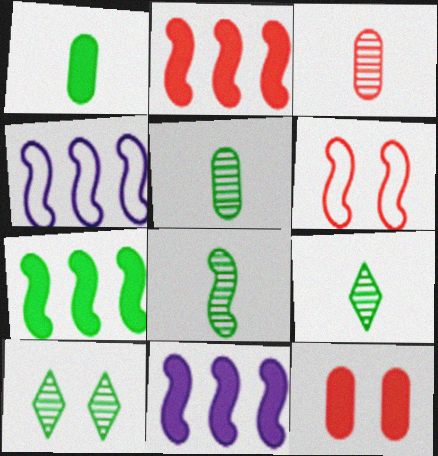[[2, 7, 11], 
[4, 9, 12], 
[5, 8, 9], 
[6, 8, 11]]